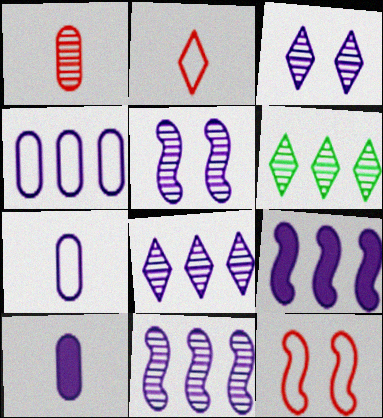[[1, 5, 6], 
[3, 7, 9], 
[4, 8, 9], 
[6, 10, 12]]